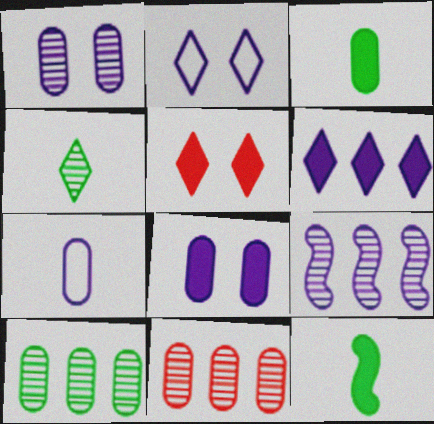[[2, 11, 12]]